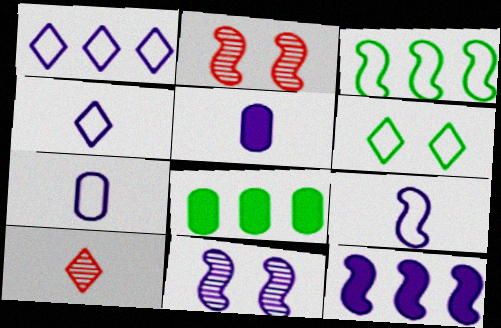[[1, 5, 11], 
[2, 4, 8], 
[4, 7, 9], 
[9, 11, 12]]